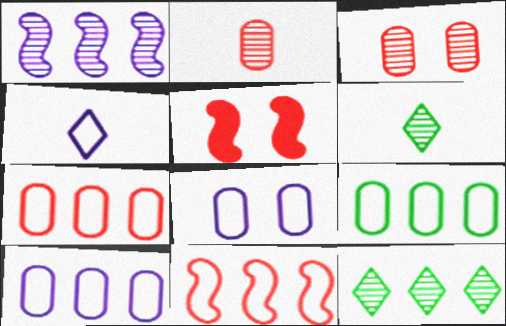[[1, 3, 6], 
[5, 6, 10], 
[7, 9, 10]]